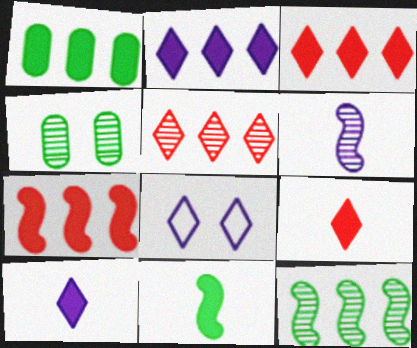[[1, 2, 7], 
[4, 5, 6]]